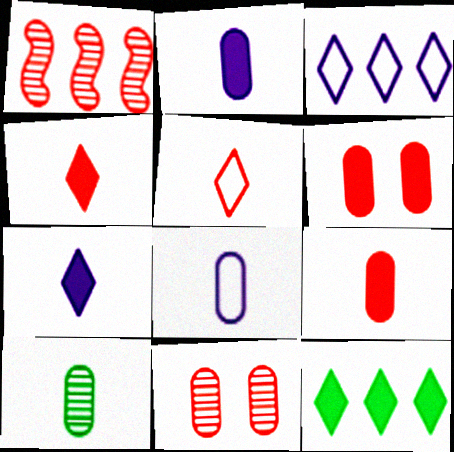[[1, 5, 6], 
[8, 9, 10]]